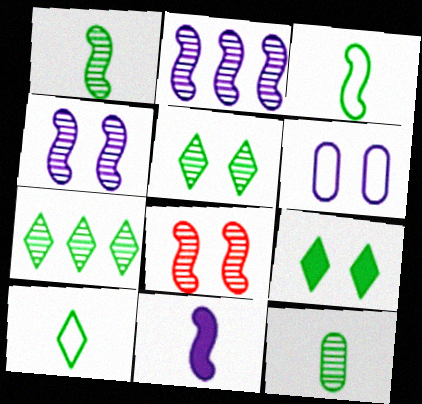[[1, 2, 8], 
[6, 8, 9], 
[7, 9, 10]]